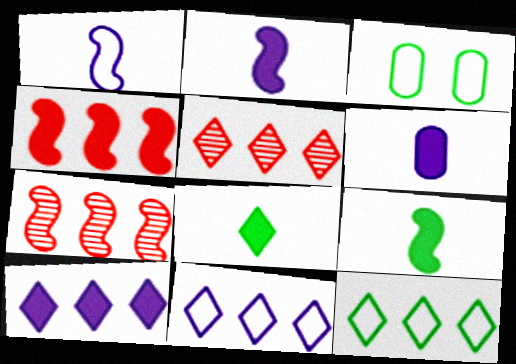[[2, 3, 5], 
[5, 10, 12]]